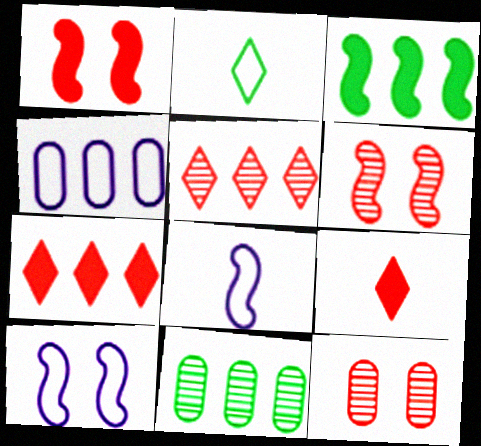[[3, 4, 5], 
[3, 6, 8], 
[9, 10, 11]]